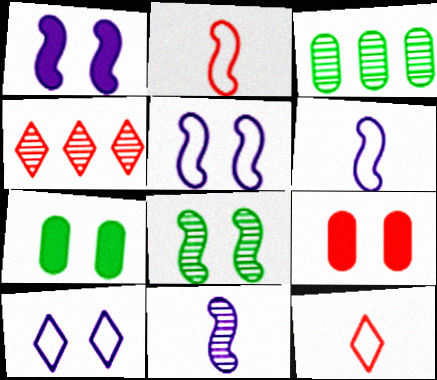[[1, 3, 12], 
[2, 4, 9], 
[4, 6, 7], 
[8, 9, 10]]